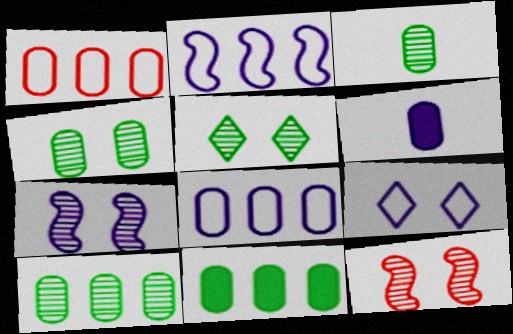[[1, 4, 6], 
[3, 4, 10]]